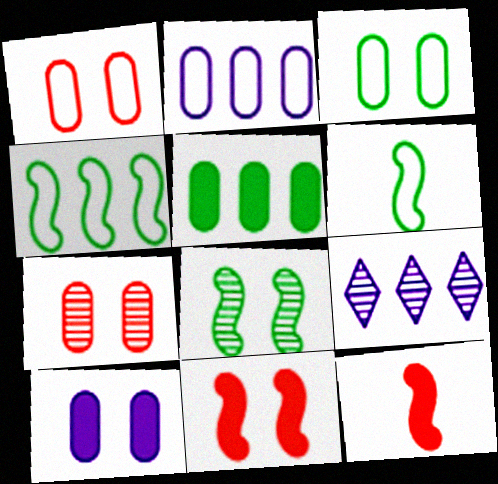[[3, 7, 10], 
[3, 9, 12]]